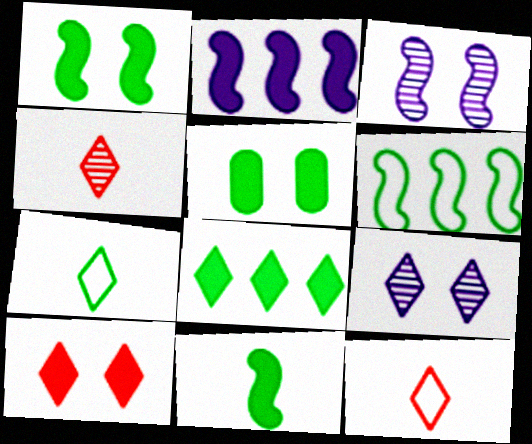[[5, 8, 11], 
[8, 9, 12]]